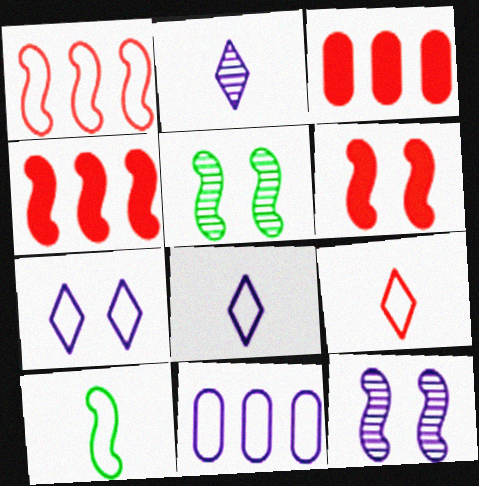[[3, 5, 8], 
[4, 10, 12]]